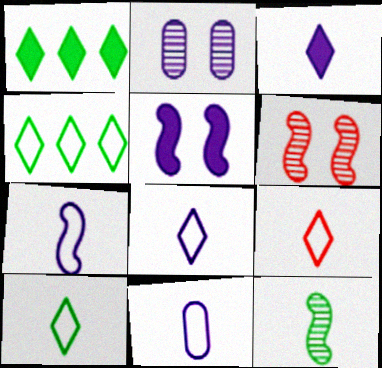[[1, 6, 11], 
[7, 8, 11], 
[8, 9, 10]]